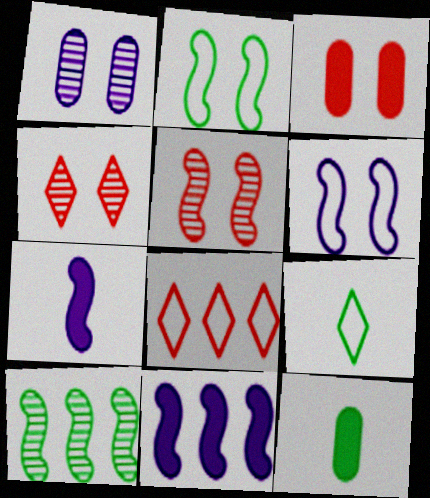[]